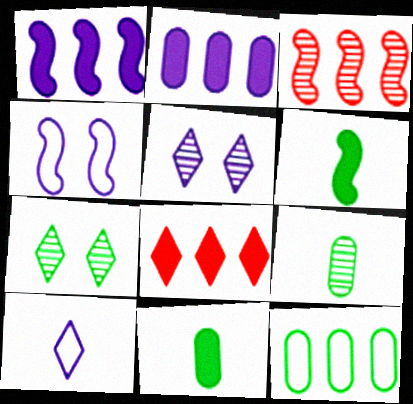[[3, 4, 6], 
[3, 5, 9], 
[4, 8, 9], 
[6, 7, 12], 
[7, 8, 10]]